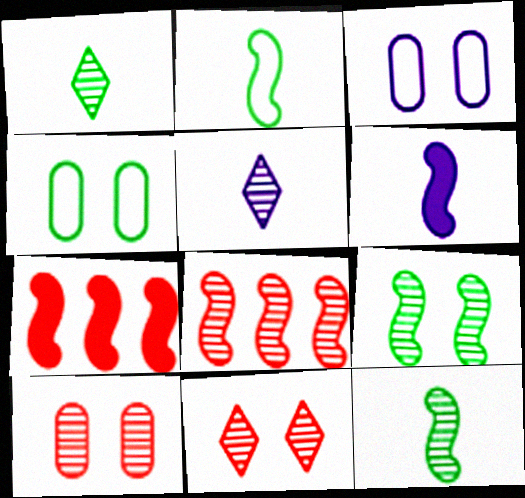[[1, 3, 7], 
[4, 5, 7]]